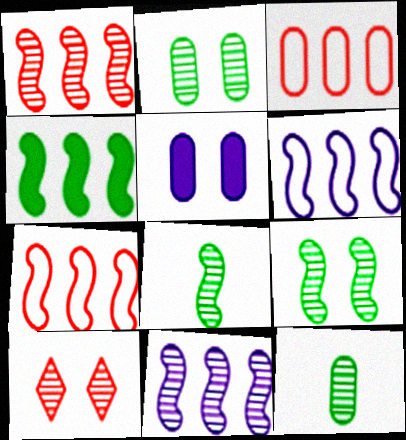[[1, 4, 6], 
[3, 5, 12], 
[4, 7, 11], 
[10, 11, 12]]